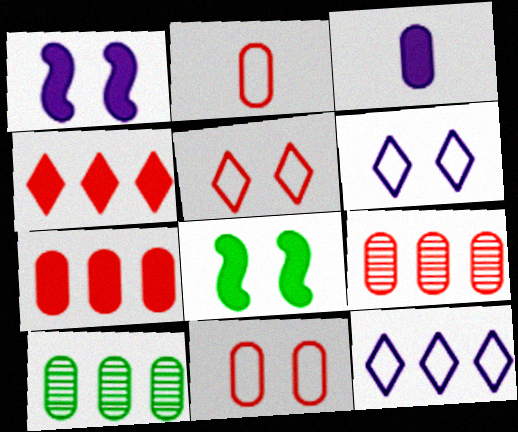[[3, 4, 8], 
[3, 10, 11]]